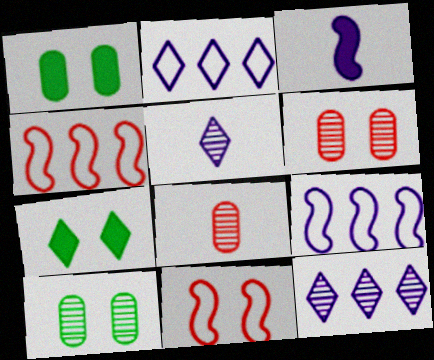[[1, 4, 5], 
[7, 8, 9]]